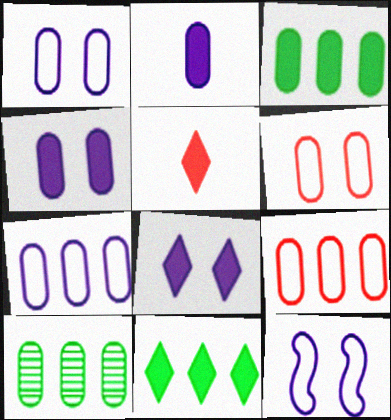[[2, 6, 10], 
[5, 8, 11], 
[5, 10, 12]]